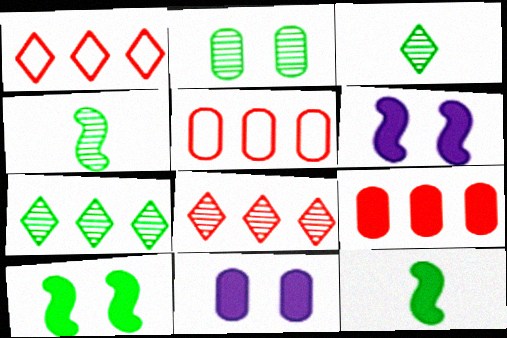[[1, 4, 11], 
[2, 4, 7], 
[3, 5, 6]]